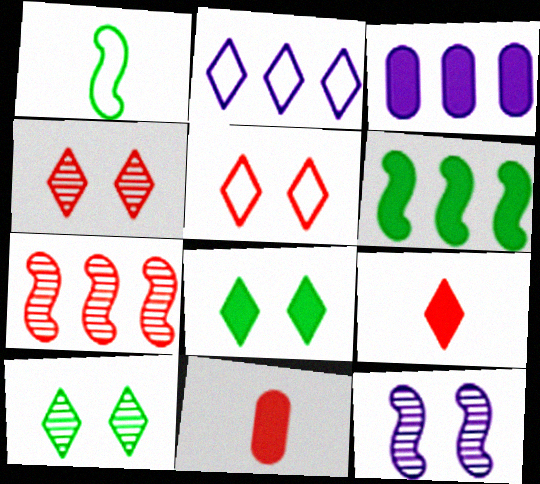[[1, 3, 4], 
[2, 9, 10], 
[5, 7, 11]]